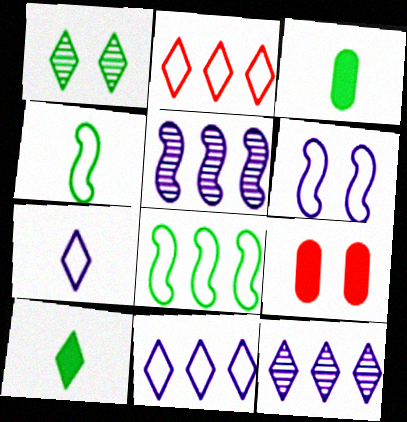[[1, 3, 8], 
[1, 6, 9], 
[4, 9, 12]]